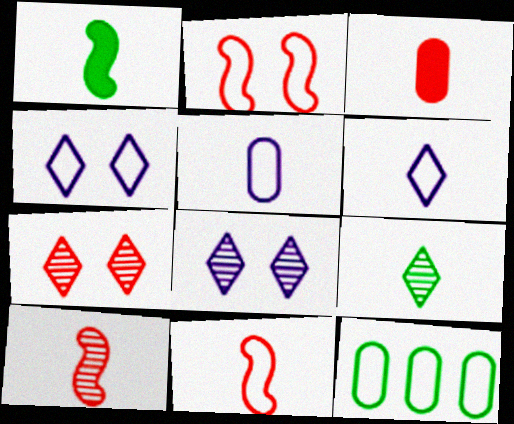[[2, 6, 12], 
[4, 11, 12]]